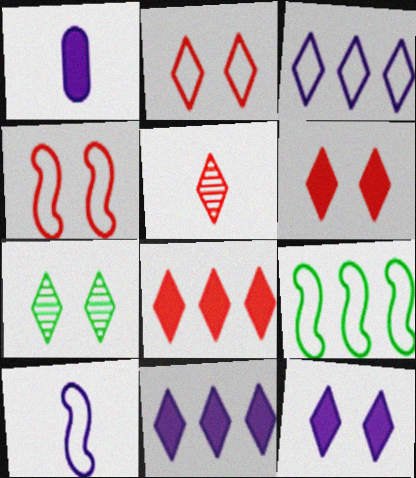[[2, 5, 8], 
[2, 7, 12], 
[4, 9, 10]]